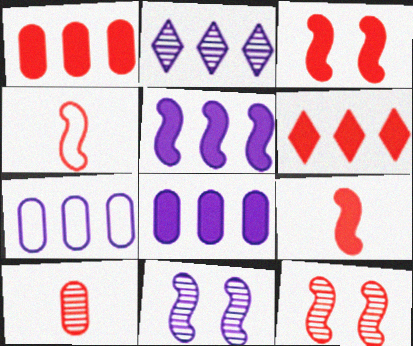[[2, 5, 7]]